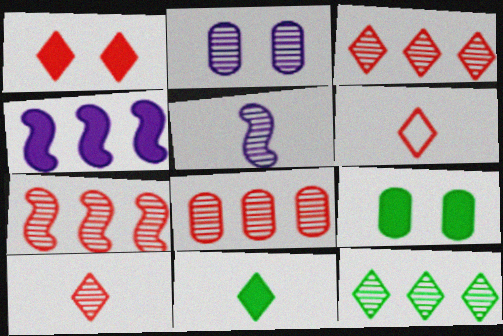[[1, 3, 6], 
[3, 7, 8]]